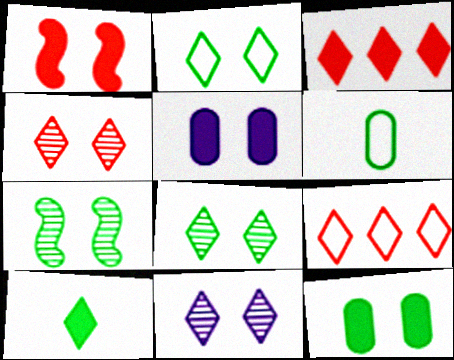[[2, 7, 12], 
[4, 8, 11], 
[9, 10, 11]]